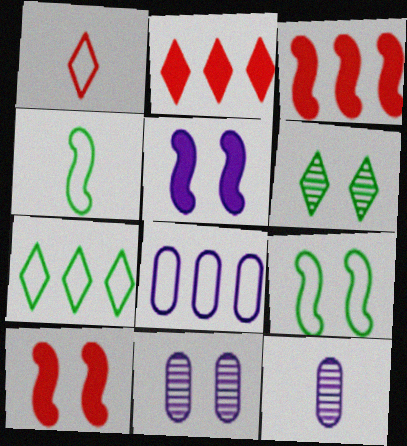[[1, 8, 9], 
[2, 4, 11], 
[2, 9, 12], 
[7, 10, 12]]